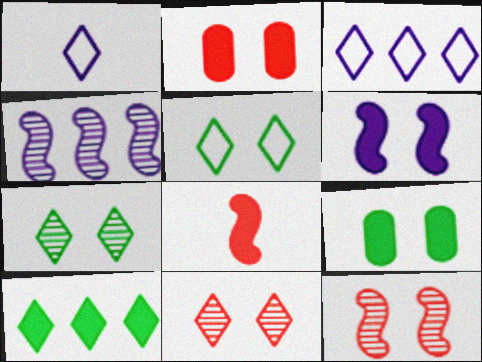[[1, 10, 11]]